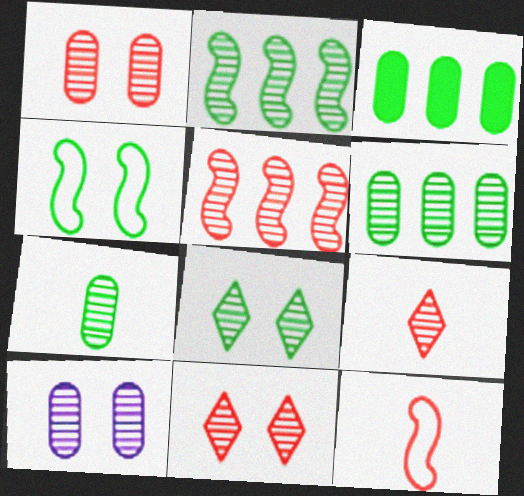[[1, 5, 9], 
[2, 7, 8], 
[2, 9, 10]]